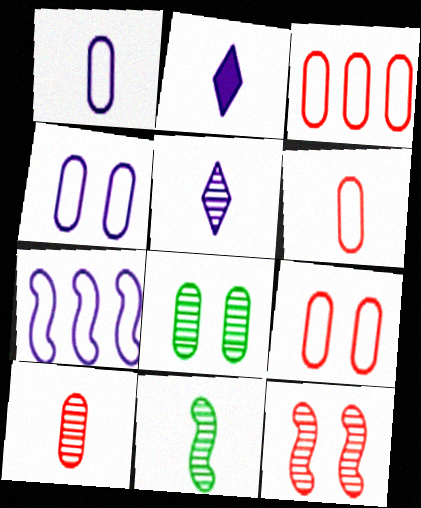[[2, 6, 11], 
[3, 6, 9], 
[5, 10, 11]]